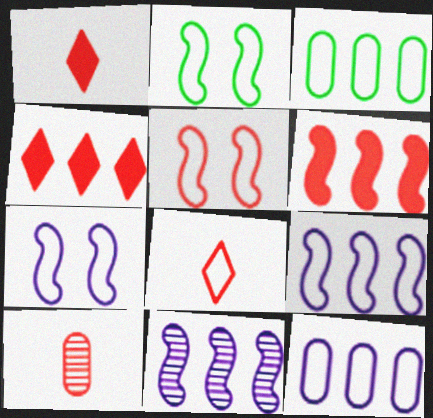[[2, 5, 7], 
[2, 8, 12], 
[3, 4, 11], 
[3, 7, 8], 
[4, 5, 10]]